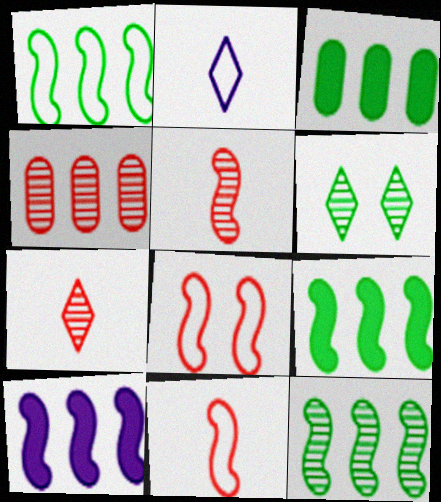[[1, 9, 12]]